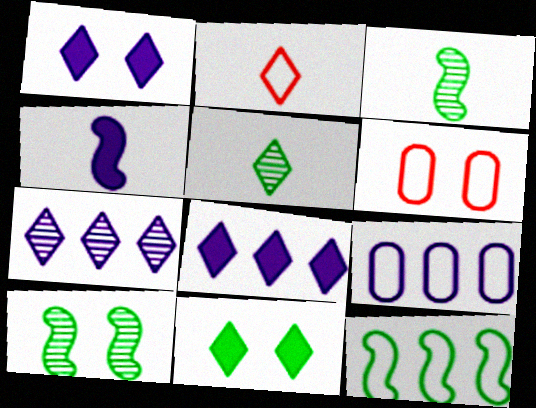[[1, 6, 10], 
[2, 7, 11], 
[3, 6, 8]]